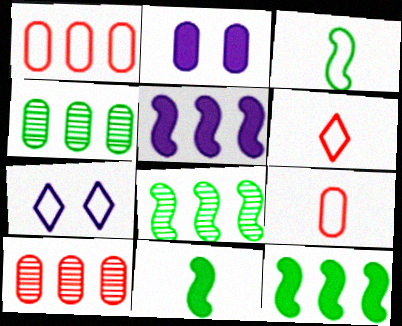[[1, 3, 7], 
[2, 4, 9], 
[2, 6, 8], 
[7, 10, 11]]